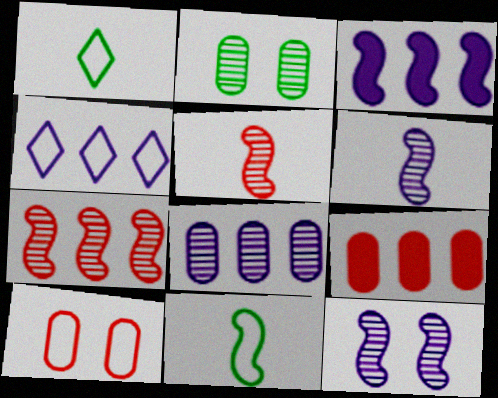[[1, 9, 12], 
[3, 4, 8], 
[4, 10, 11]]